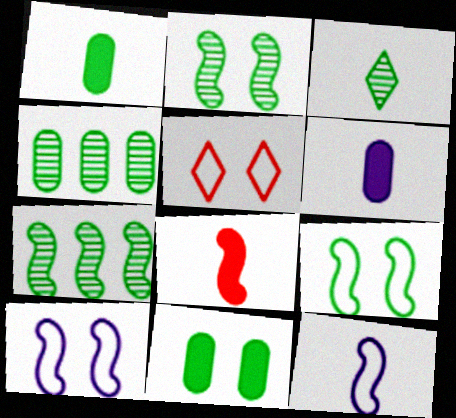[[2, 3, 4], 
[5, 6, 7], 
[7, 8, 10]]